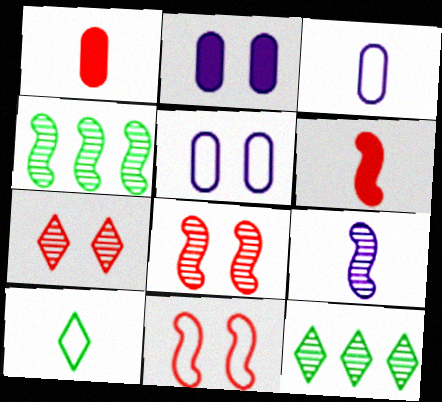[[1, 9, 10], 
[4, 8, 9], 
[5, 6, 12]]